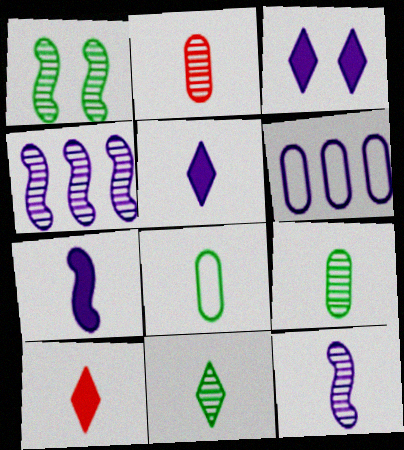[[1, 6, 10], 
[2, 11, 12], 
[3, 6, 12], 
[8, 10, 12]]